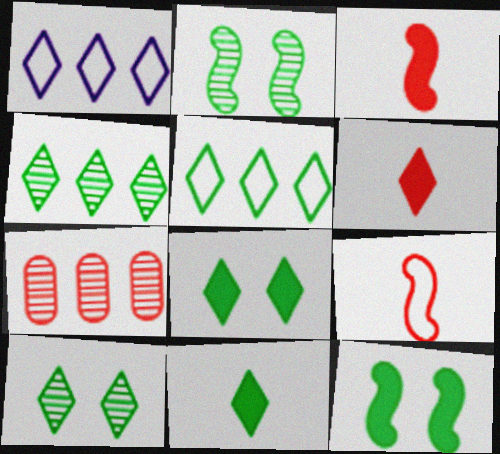[[1, 6, 10], 
[5, 10, 11]]